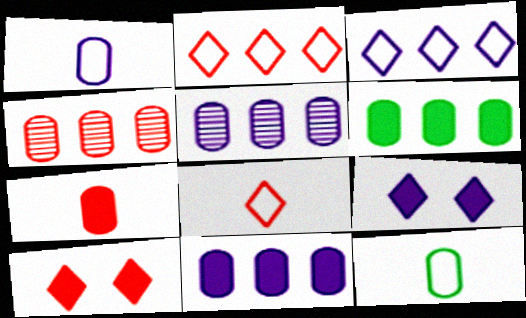[]